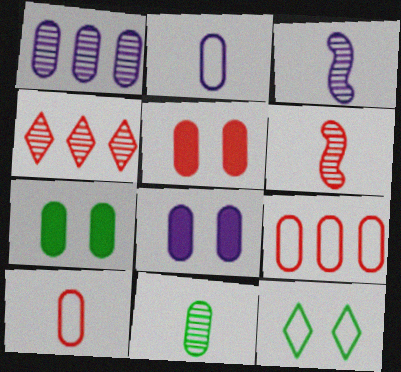[[1, 2, 8], 
[1, 7, 10], 
[5, 7, 8], 
[8, 9, 11]]